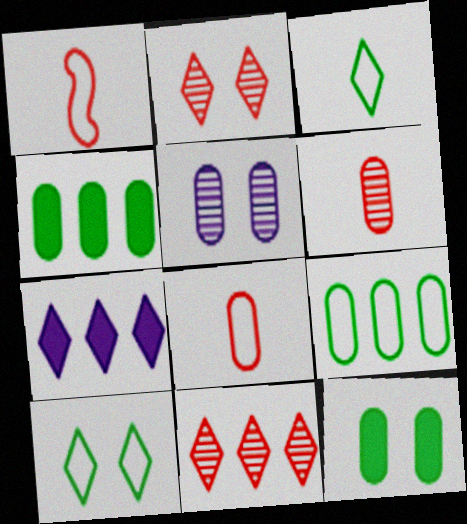[[2, 3, 7], 
[4, 5, 8]]